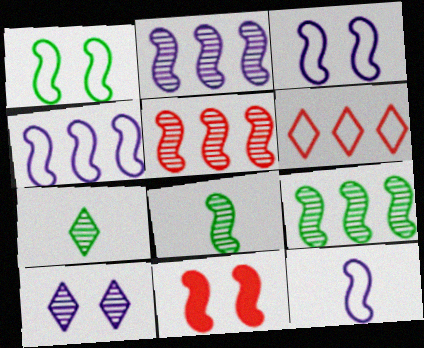[[2, 5, 9], 
[3, 4, 12], 
[4, 8, 11], 
[9, 11, 12]]